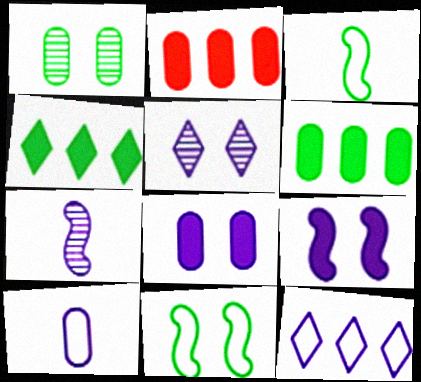[[1, 2, 10], 
[1, 3, 4], 
[2, 3, 5], 
[7, 8, 12]]